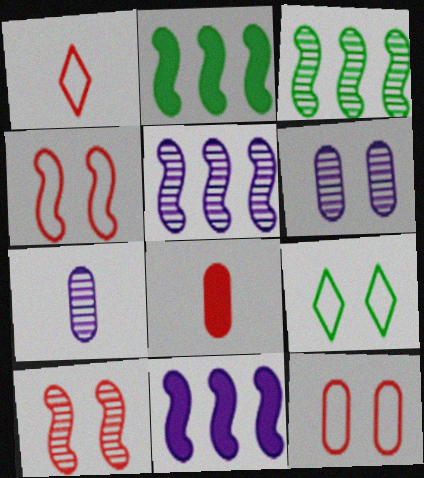[[1, 2, 6], 
[5, 8, 9]]